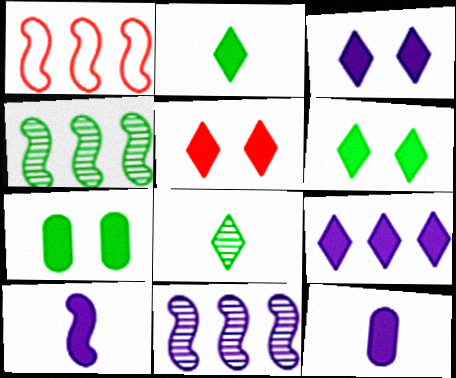[[2, 5, 9], 
[3, 5, 6]]